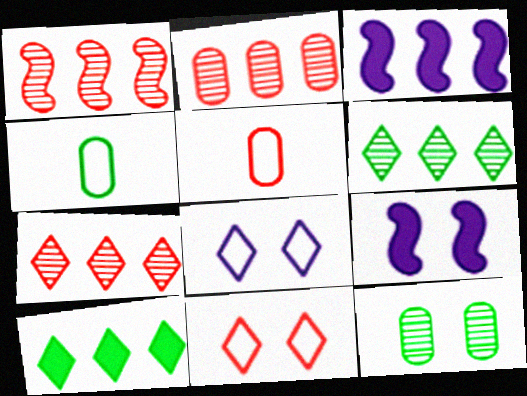[[1, 2, 7], 
[4, 7, 9], 
[5, 6, 9], 
[9, 11, 12]]